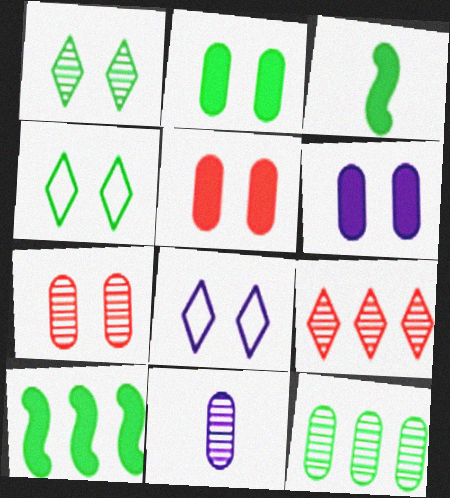[[2, 5, 6], 
[3, 4, 12], 
[7, 11, 12]]